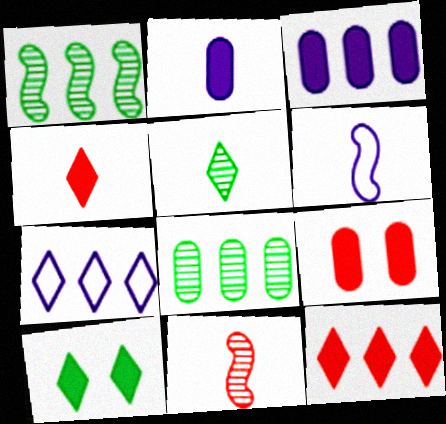[]